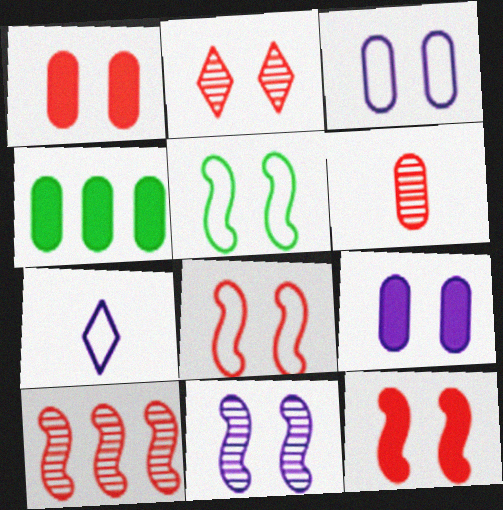[[1, 2, 8], 
[2, 5, 9], 
[2, 6, 10], 
[3, 4, 6], 
[5, 11, 12]]